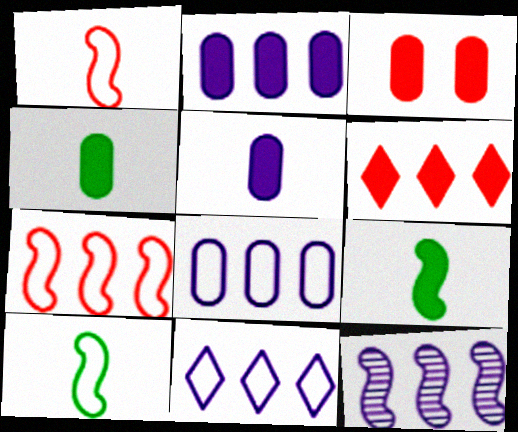[[2, 3, 4], 
[2, 11, 12]]